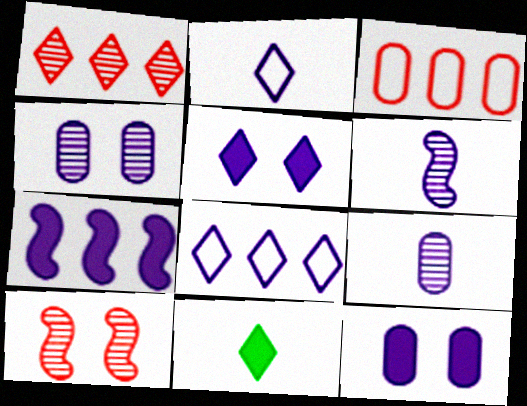[[2, 4, 7], 
[6, 8, 12]]